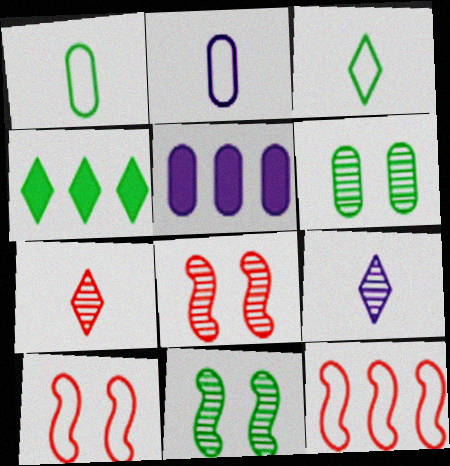[[1, 4, 11], 
[2, 4, 8], 
[3, 5, 8]]